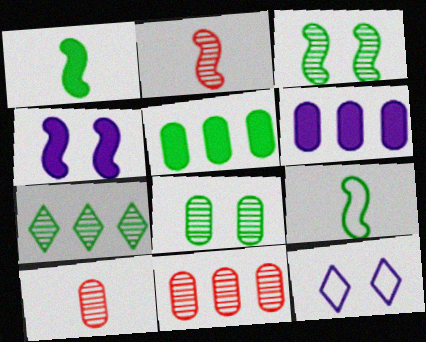[[1, 11, 12], 
[2, 5, 12]]